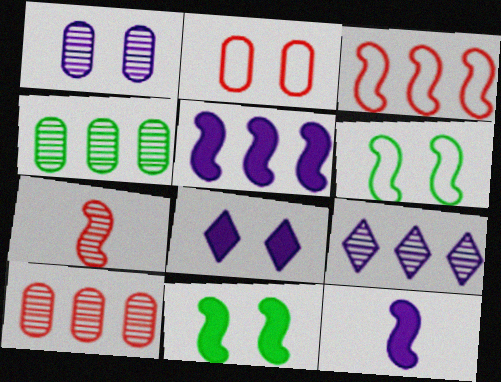[[5, 6, 7]]